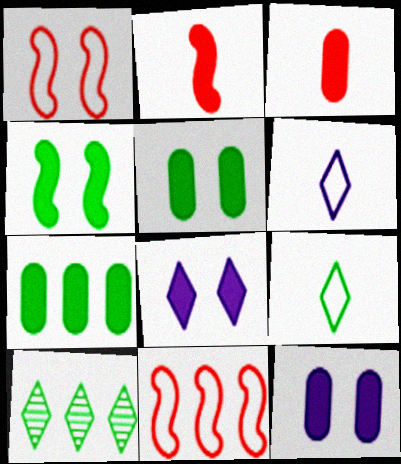[[2, 7, 8], 
[3, 7, 12]]